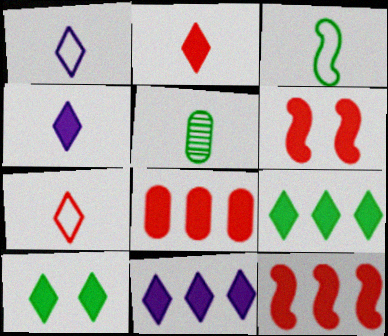[[2, 6, 8], 
[2, 10, 11]]